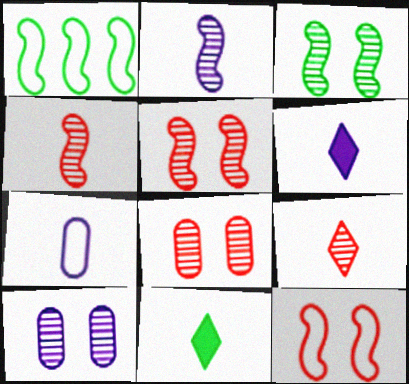[[1, 6, 8], 
[2, 6, 7], 
[4, 7, 11]]